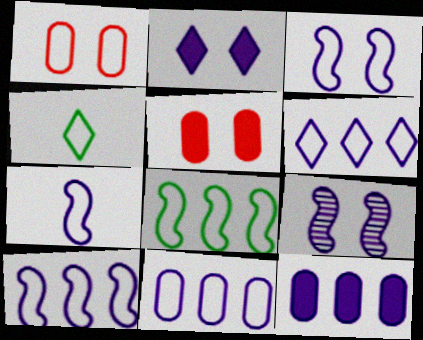[[1, 4, 10], 
[3, 7, 10], 
[6, 10, 11]]